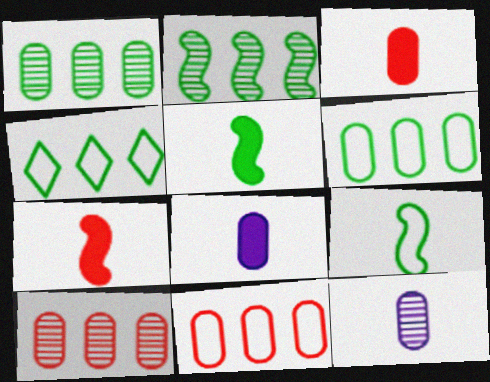[]